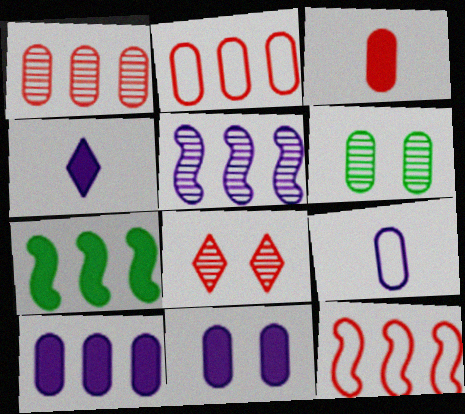[[3, 8, 12], 
[4, 6, 12], 
[5, 7, 12], 
[7, 8, 9]]